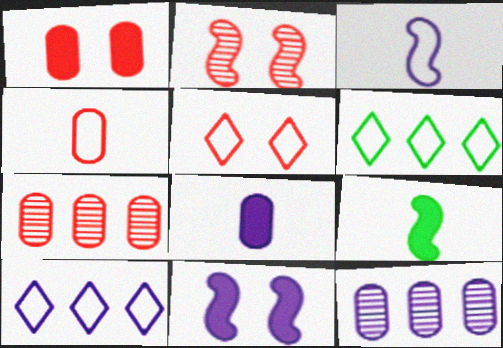[[1, 2, 5], 
[1, 4, 7], 
[2, 6, 8], 
[5, 9, 12]]